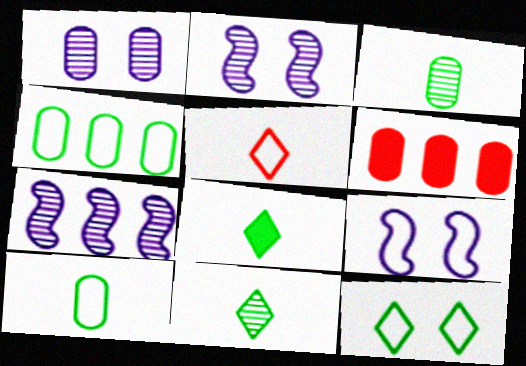[[1, 6, 10], 
[4, 5, 9], 
[6, 9, 11]]